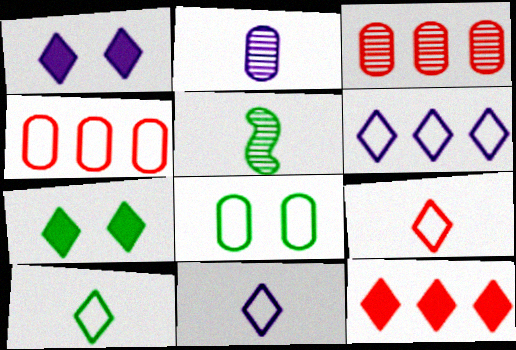[[1, 4, 5], 
[9, 10, 11]]